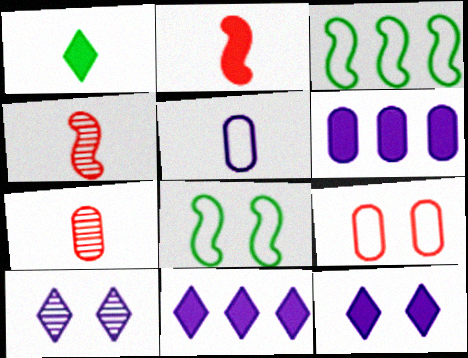[[1, 4, 5], 
[3, 7, 12], 
[7, 8, 11]]